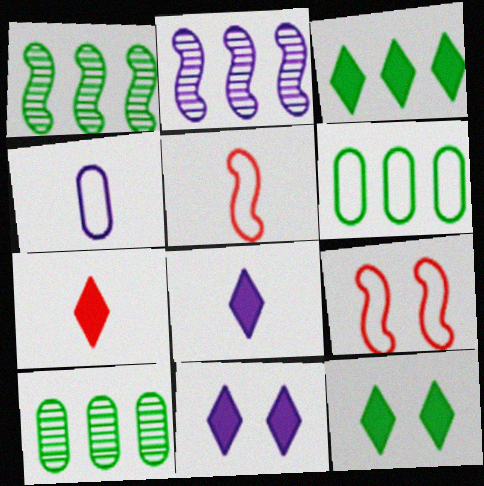[[1, 3, 6], 
[2, 4, 11], 
[3, 7, 11], 
[5, 10, 11], 
[8, 9, 10]]